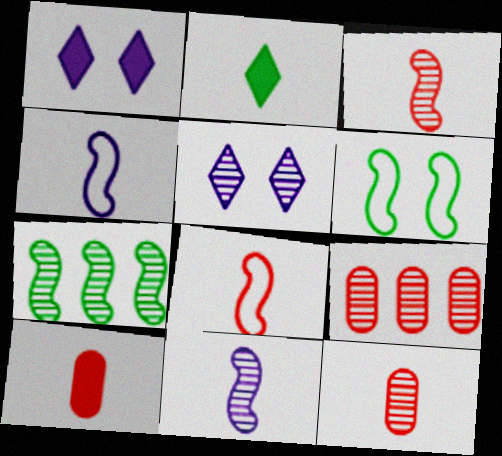[[2, 4, 12], 
[5, 7, 12]]